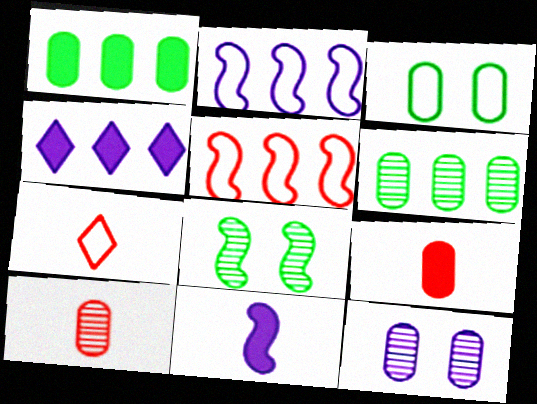[[2, 3, 7], 
[4, 5, 6], 
[5, 8, 11], 
[6, 10, 12]]